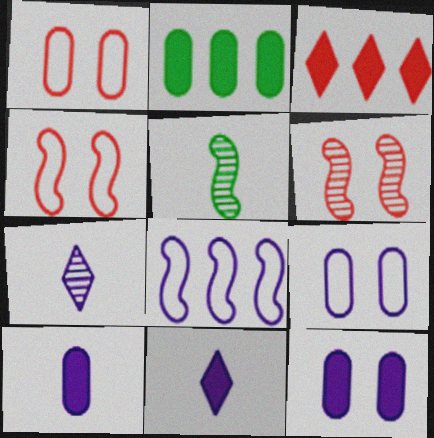[[2, 4, 7], 
[3, 5, 9], 
[7, 8, 12]]